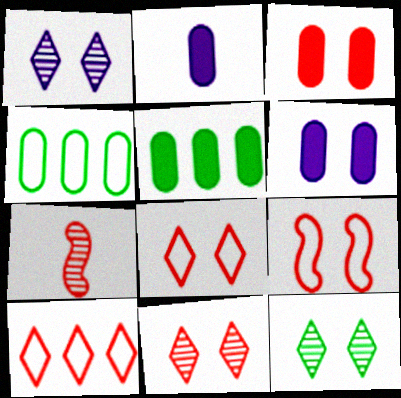[[1, 11, 12], 
[2, 3, 5], 
[3, 7, 10], 
[3, 9, 11], 
[6, 9, 12]]